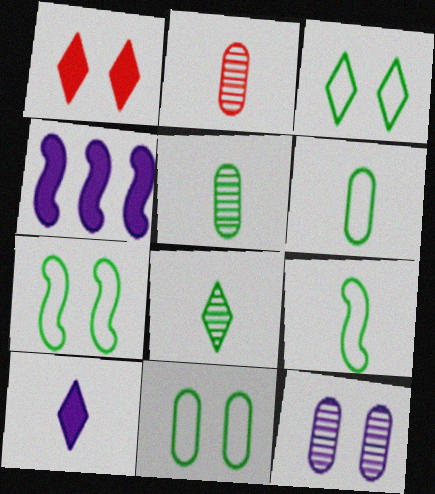[[1, 7, 12], 
[2, 3, 4], 
[2, 9, 10], 
[3, 7, 11]]